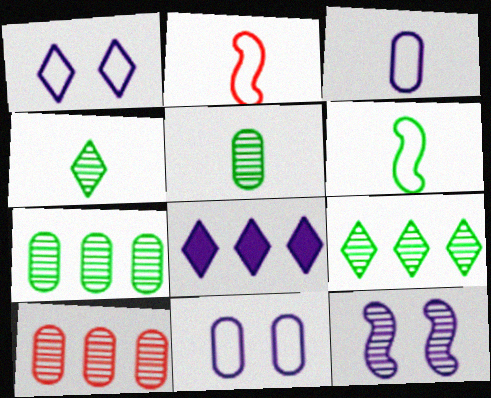[[3, 8, 12], 
[4, 10, 12]]